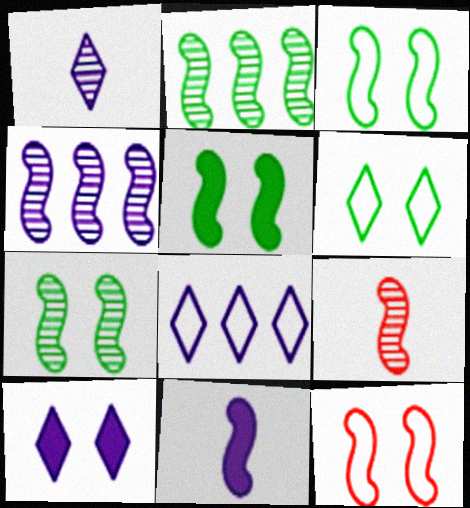[[1, 8, 10], 
[2, 11, 12], 
[3, 5, 7], 
[4, 7, 9]]